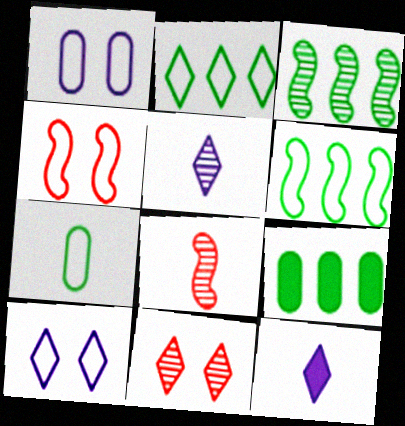[[2, 3, 9], 
[2, 11, 12], 
[4, 5, 9], 
[7, 8, 12], 
[8, 9, 10]]